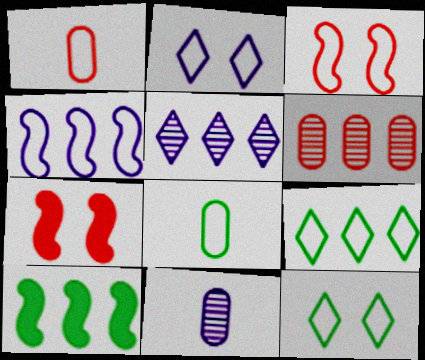[[1, 4, 12], 
[5, 7, 8], 
[7, 9, 11]]